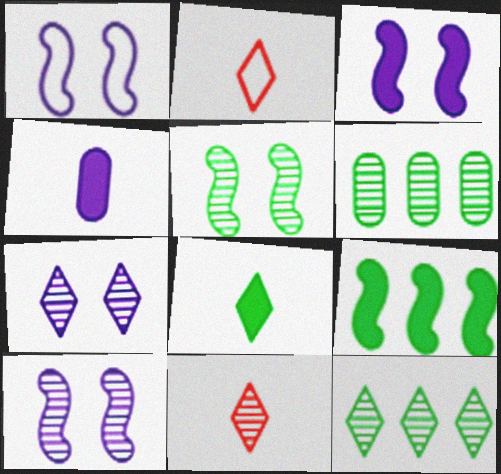[[1, 3, 10], 
[2, 3, 6], 
[6, 10, 11], 
[7, 11, 12]]